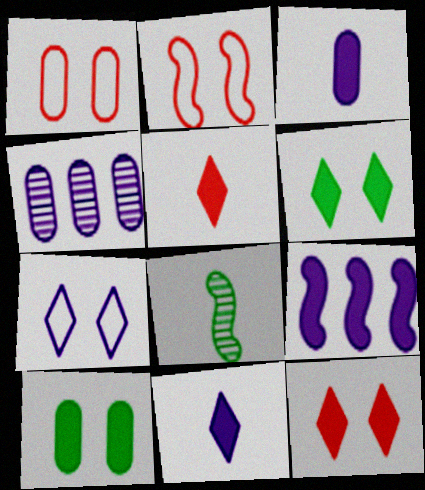[[2, 8, 9], 
[5, 9, 10]]